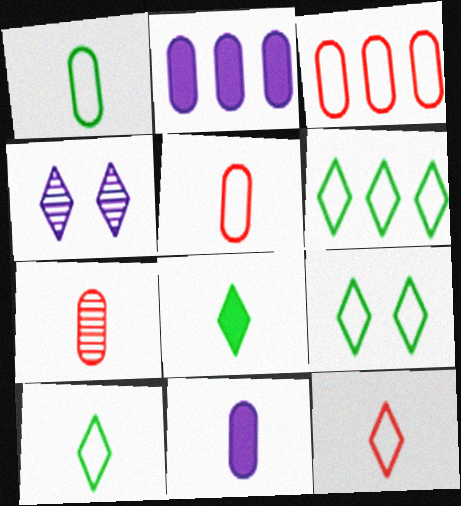[[1, 7, 11], 
[6, 9, 10]]